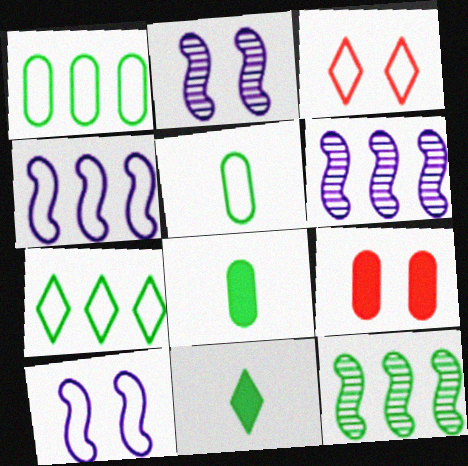[[3, 4, 5], 
[3, 6, 8]]